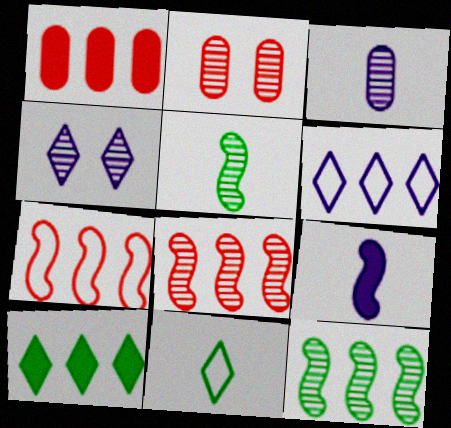[[1, 6, 12]]